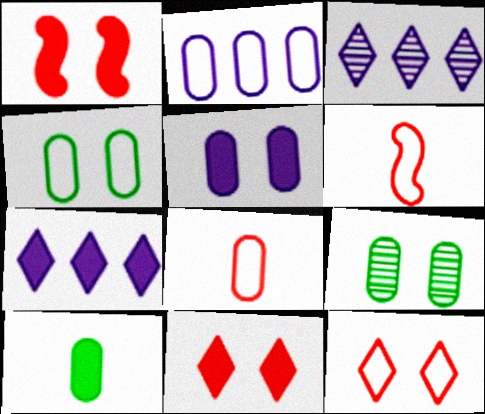[[1, 7, 10], 
[2, 4, 8], 
[6, 7, 9]]